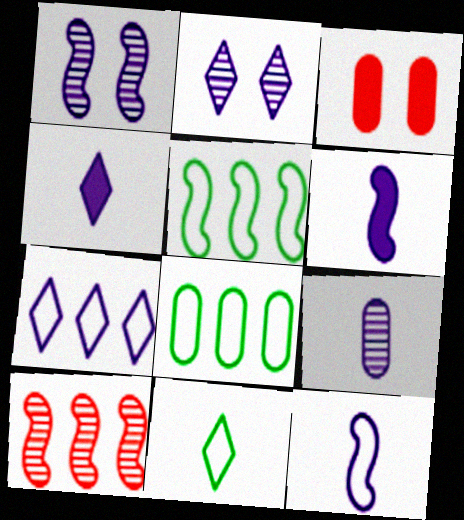[[2, 4, 7], 
[3, 8, 9], 
[4, 9, 12]]